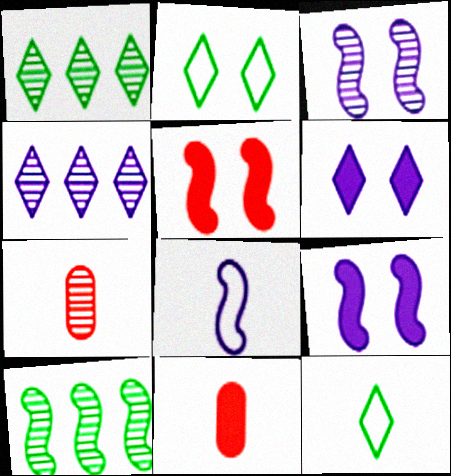[[1, 3, 7], 
[5, 8, 10]]